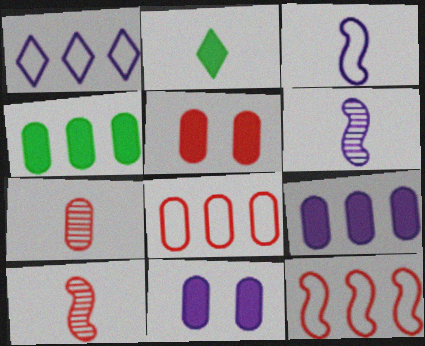[[1, 6, 11], 
[2, 3, 7], 
[5, 7, 8]]